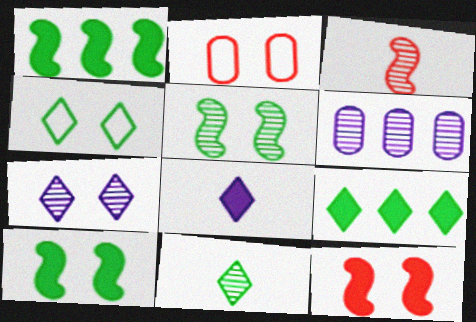[[2, 7, 10], 
[4, 9, 11]]